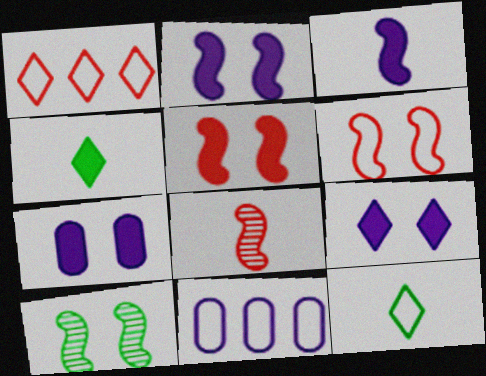[[2, 6, 10], 
[2, 7, 9], 
[6, 11, 12]]